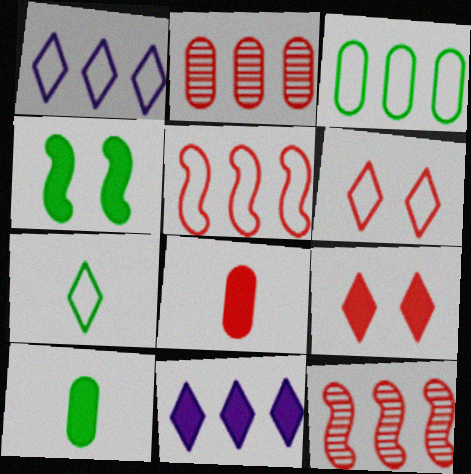[[1, 3, 5], 
[1, 6, 7], 
[3, 11, 12], 
[4, 8, 11], 
[6, 8, 12]]